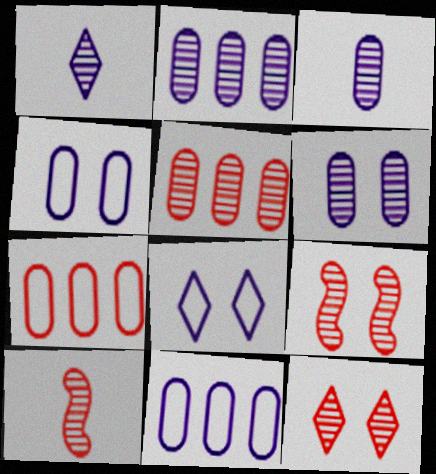[[2, 3, 6], 
[5, 10, 12]]